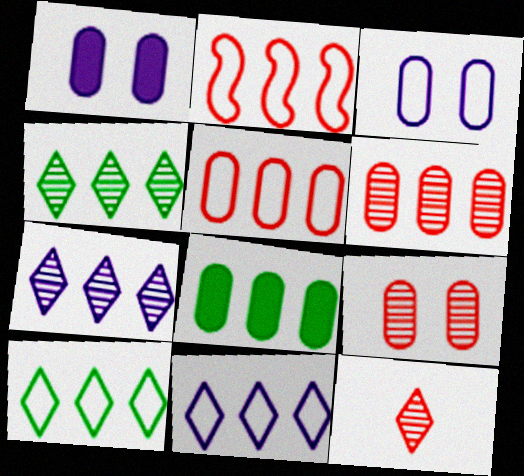[[2, 7, 8]]